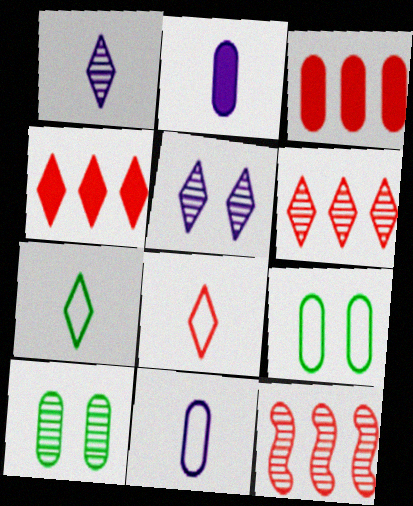[[1, 10, 12], 
[3, 10, 11], 
[4, 5, 7]]